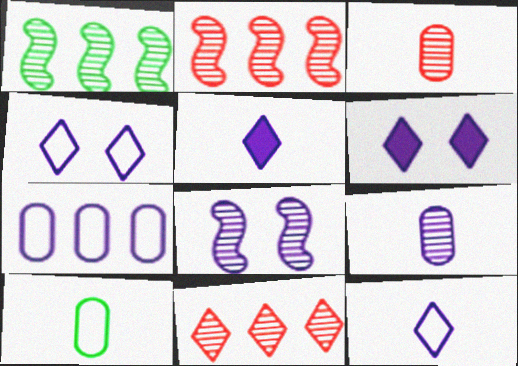[[2, 6, 10], 
[5, 7, 8]]